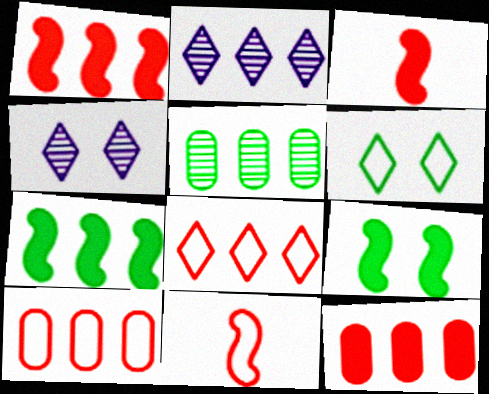[[2, 7, 10]]